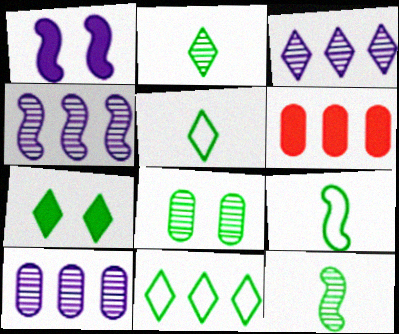[[2, 7, 11], 
[3, 4, 10], 
[4, 6, 11]]